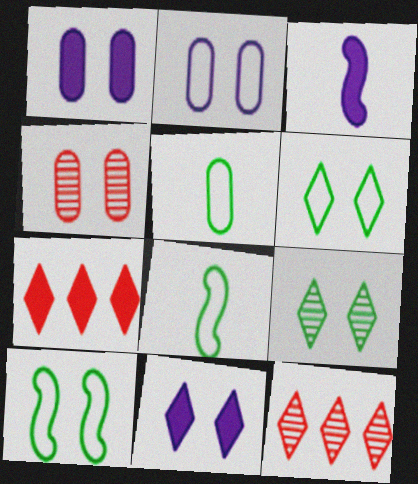[[1, 8, 12], 
[4, 10, 11]]